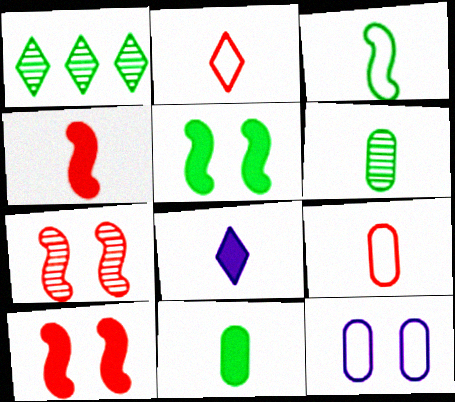[[1, 4, 12], 
[4, 8, 11]]